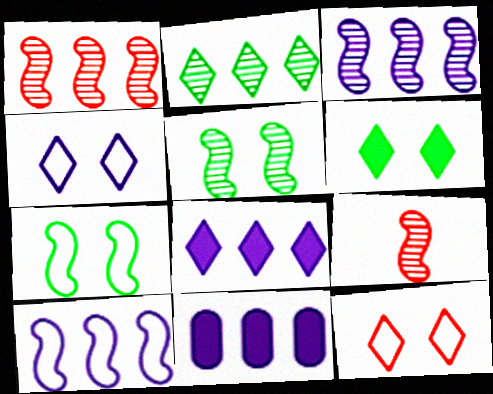[[3, 5, 9]]